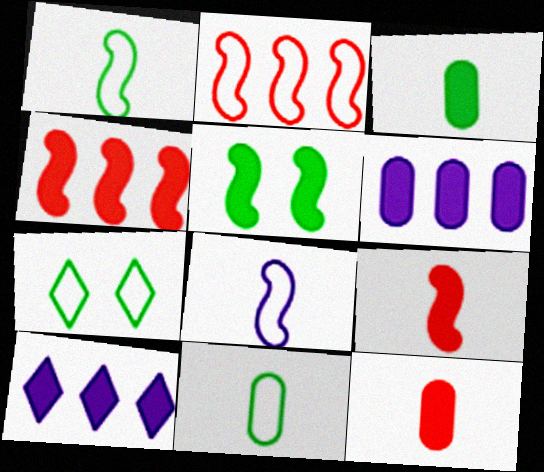[[5, 10, 12]]